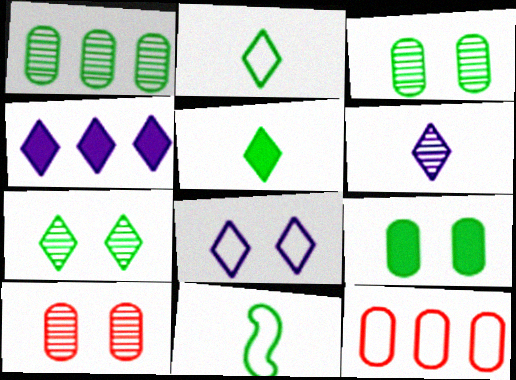[[4, 6, 8], 
[4, 10, 11], 
[8, 11, 12]]